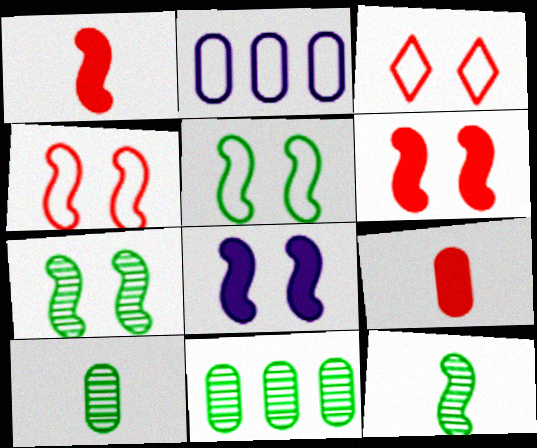[[4, 7, 8]]